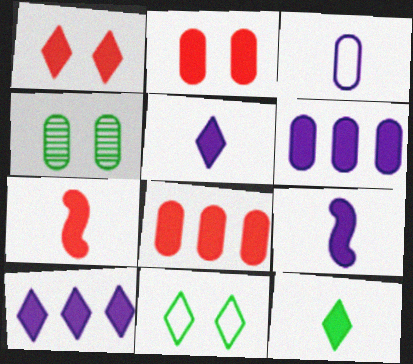[[1, 7, 8], 
[1, 10, 12], 
[3, 4, 8]]